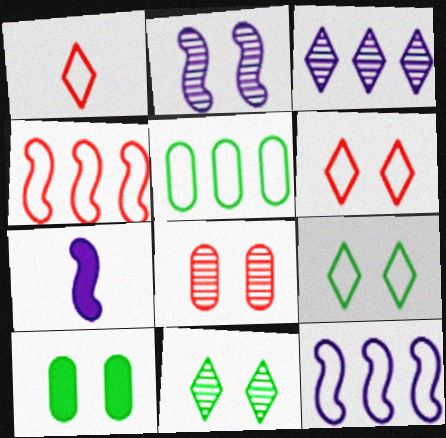[[2, 6, 10], 
[2, 7, 12], 
[2, 8, 11]]